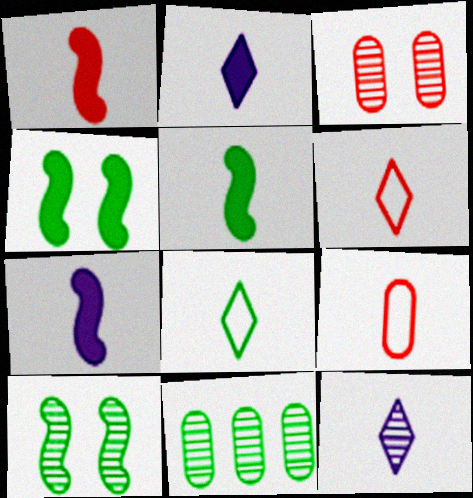[[1, 5, 7], 
[4, 8, 11], 
[5, 9, 12]]